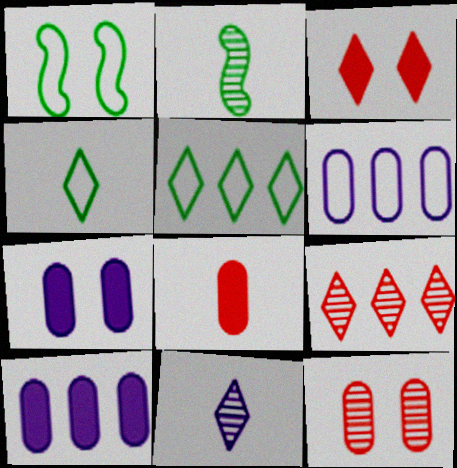[[2, 3, 6], 
[3, 5, 11]]